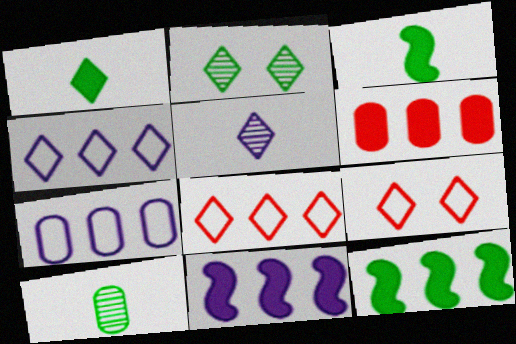[[9, 10, 11]]